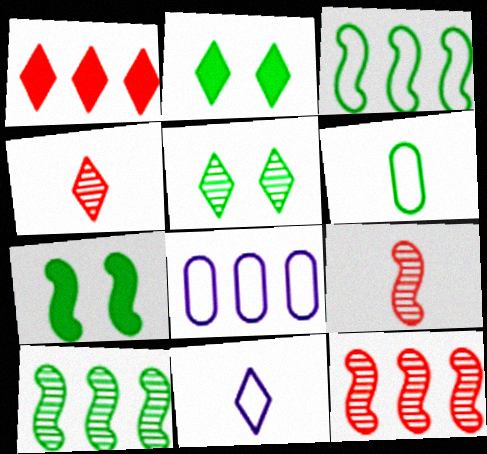[[1, 5, 11], 
[1, 8, 10], 
[2, 6, 10], 
[2, 8, 9], 
[4, 7, 8]]